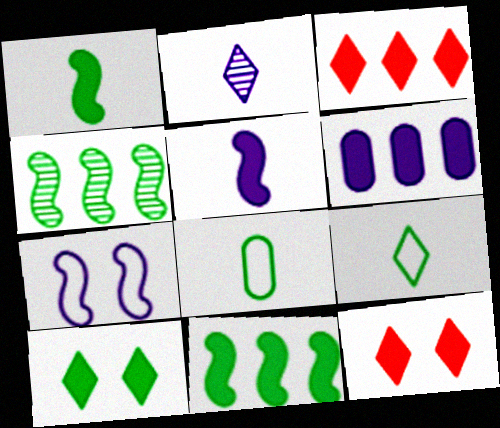[[1, 6, 12], 
[2, 6, 7], 
[3, 6, 11], 
[4, 8, 10]]